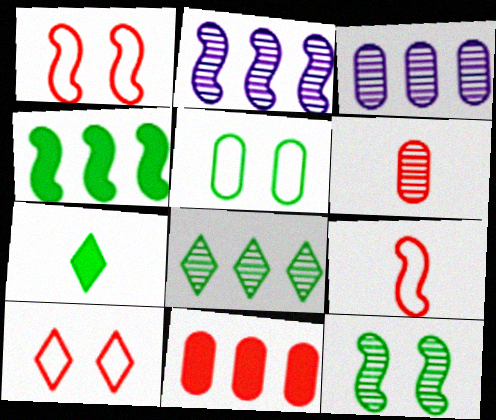[[1, 3, 7]]